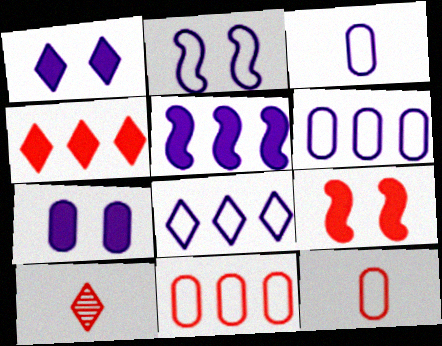[[2, 3, 8], 
[9, 10, 11]]